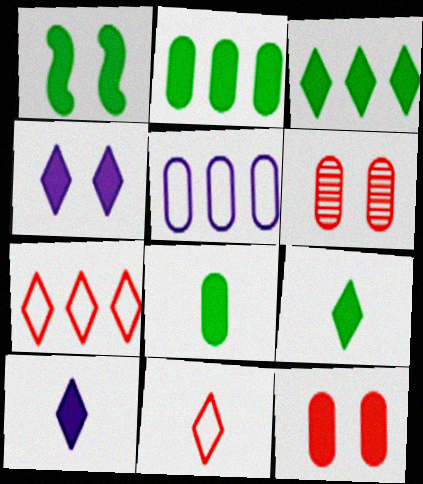[[1, 2, 9], 
[1, 3, 8], 
[1, 4, 12], 
[5, 6, 8]]